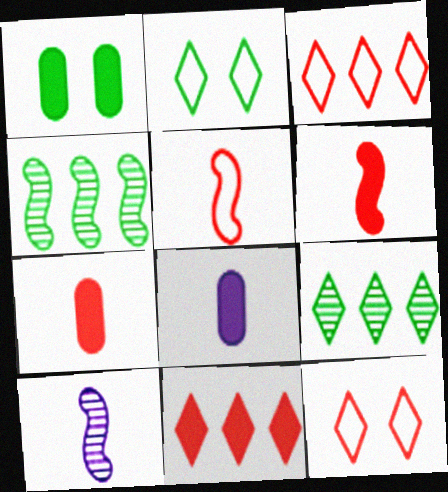[[1, 3, 10], 
[4, 8, 12]]